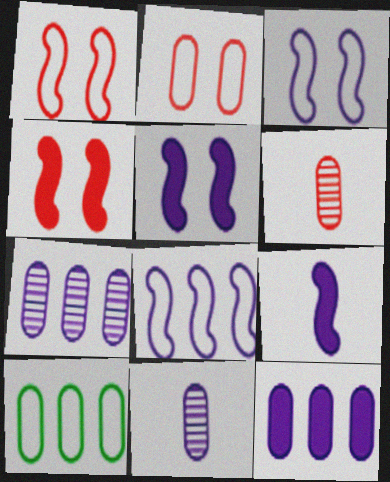[]